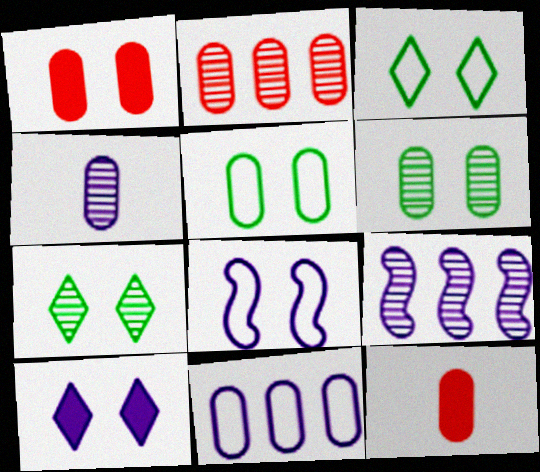[[1, 7, 8], 
[2, 4, 6], 
[3, 9, 12], 
[6, 11, 12]]